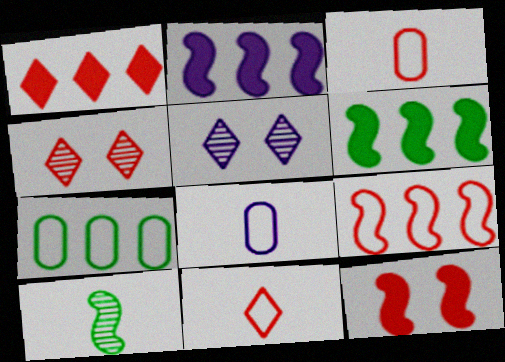[[1, 4, 11], 
[2, 5, 8], 
[3, 5, 6], 
[4, 6, 8]]